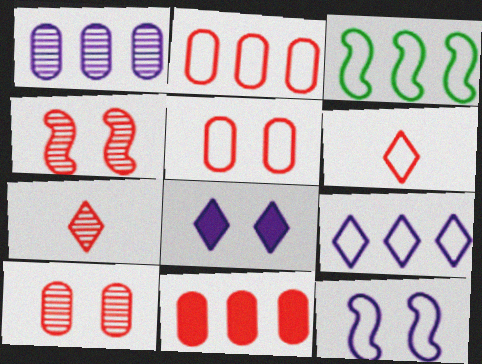[[2, 3, 9], 
[4, 6, 11]]